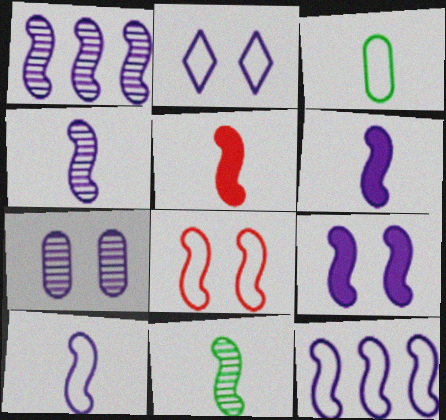[[1, 9, 10], 
[2, 7, 9], 
[4, 6, 10], 
[4, 9, 12], 
[5, 10, 11]]